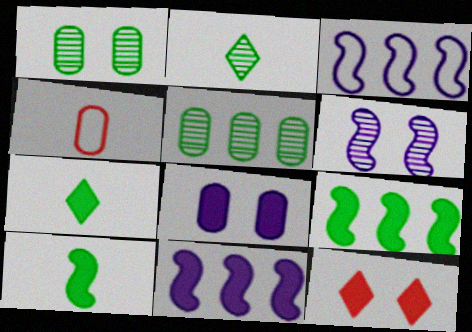[[4, 5, 8]]